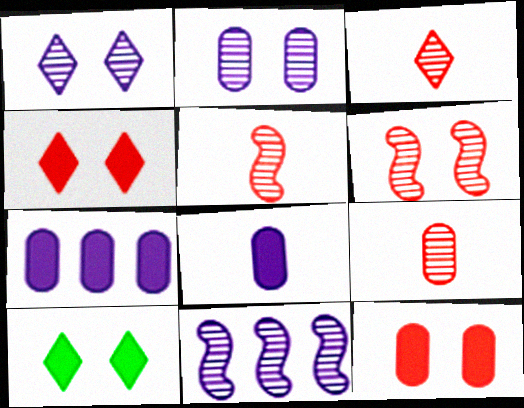[[3, 5, 9]]